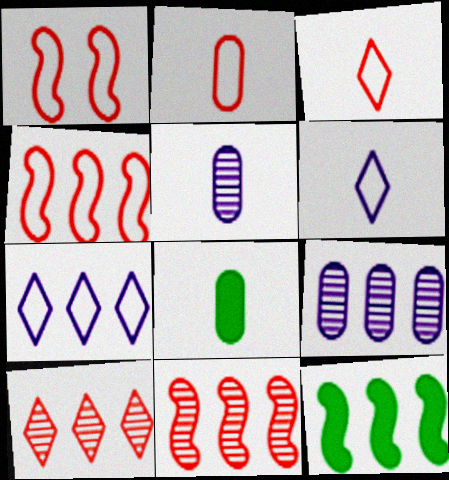[[2, 5, 8]]